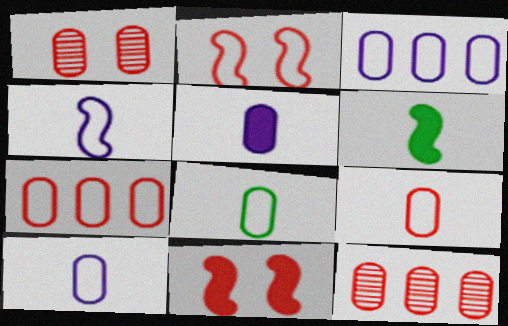[[8, 9, 10]]